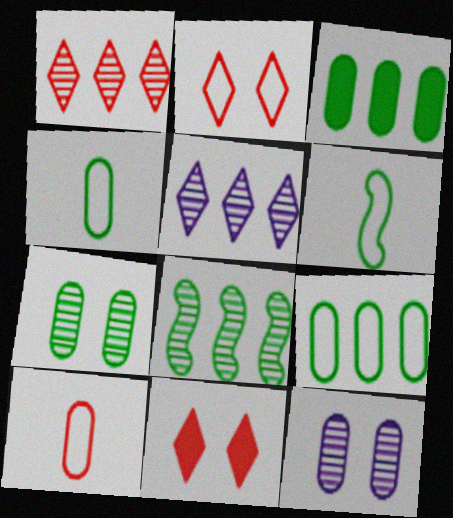[[3, 4, 7], 
[3, 10, 12]]